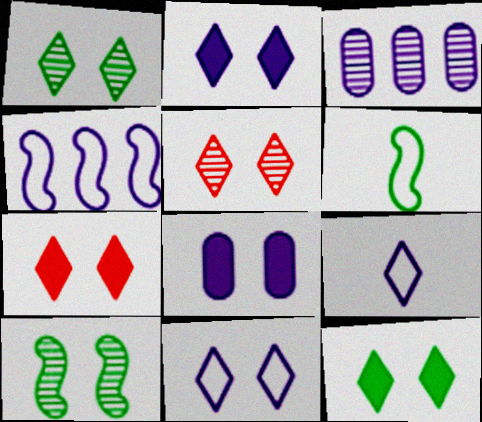[[1, 7, 11], 
[2, 7, 12], 
[3, 6, 7], 
[5, 11, 12]]